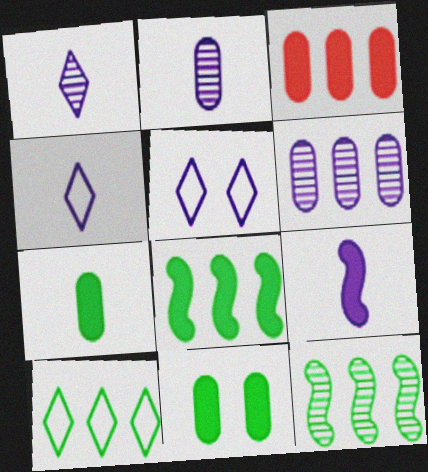[[2, 4, 9], 
[5, 6, 9]]